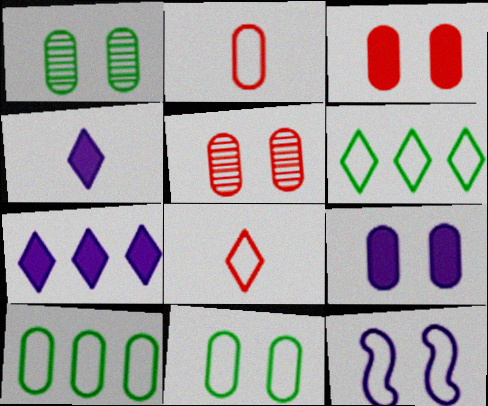[[2, 6, 12], 
[5, 9, 11], 
[8, 10, 12]]